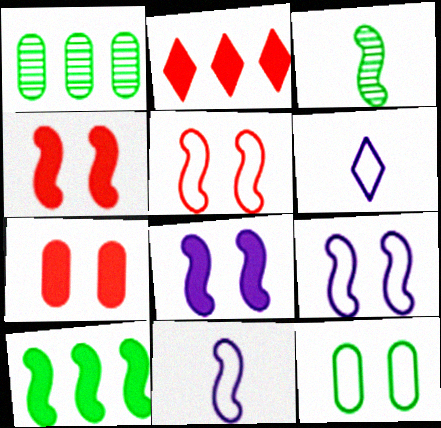[[1, 4, 6]]